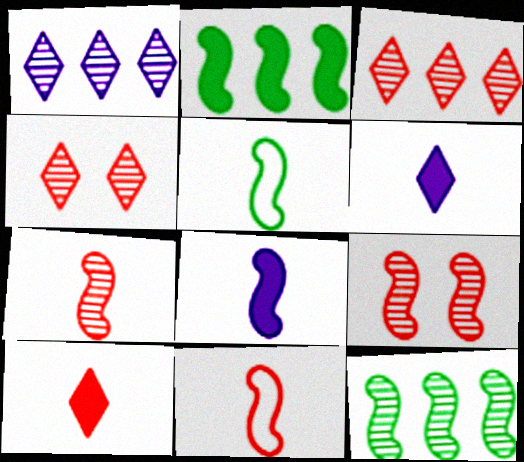[[5, 7, 8]]